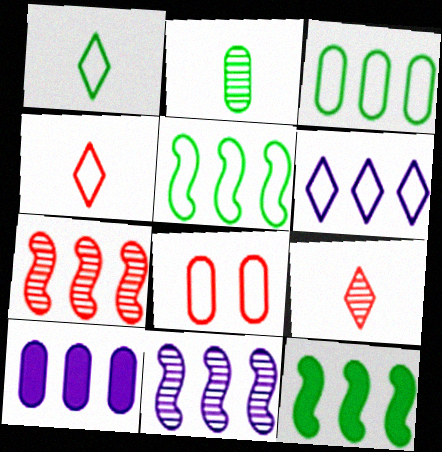[[2, 8, 10], 
[6, 10, 11]]